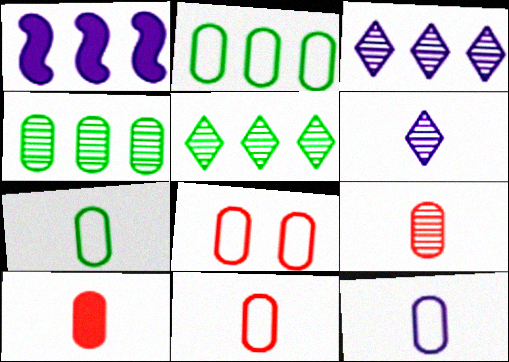[[2, 8, 12], 
[7, 11, 12], 
[9, 10, 11]]